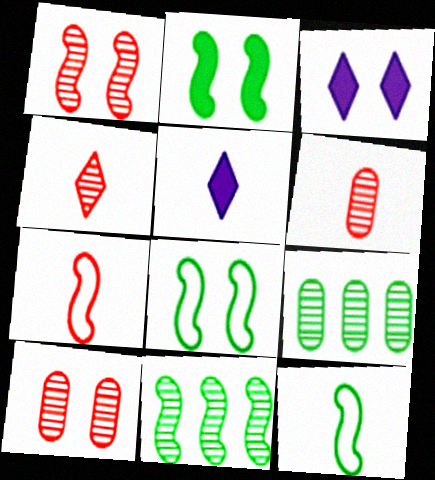[[2, 11, 12], 
[3, 7, 9], 
[3, 8, 10], 
[5, 6, 12]]